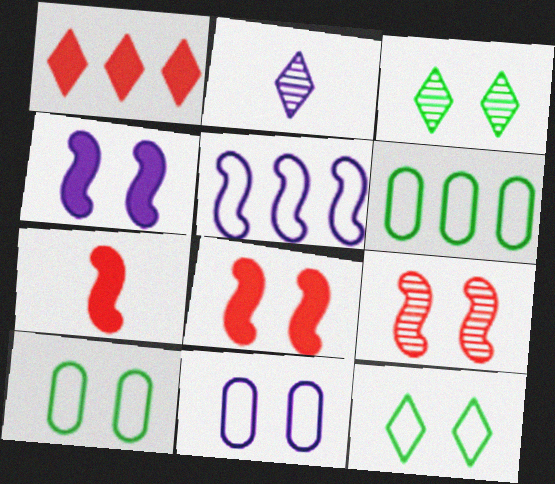[[1, 2, 12], 
[2, 6, 8], 
[3, 8, 11]]